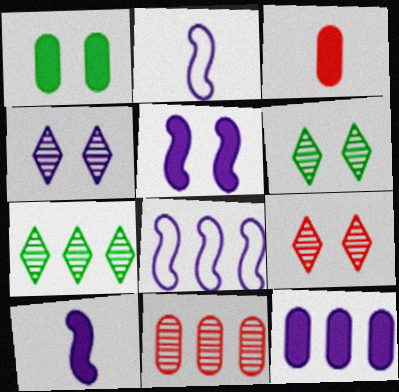[[1, 3, 12], 
[2, 4, 12], 
[3, 6, 8], 
[4, 6, 9]]